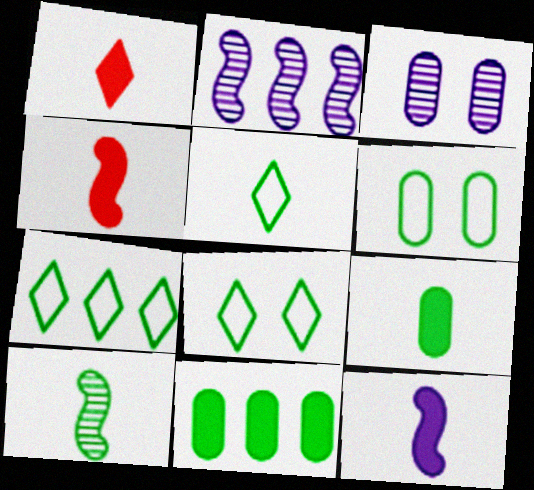[[1, 2, 6], 
[1, 9, 12], 
[3, 4, 7], 
[5, 7, 8], 
[5, 9, 10], 
[8, 10, 11]]